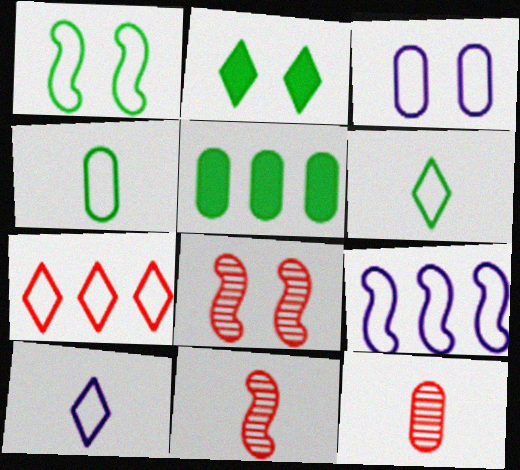[[2, 3, 8], 
[2, 9, 12], 
[3, 5, 12], 
[3, 9, 10], 
[5, 8, 10]]